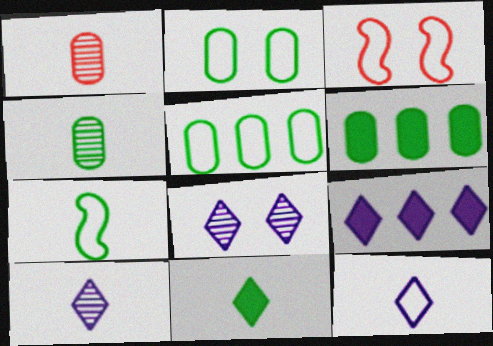[[2, 4, 6], 
[3, 4, 9], 
[3, 5, 12], 
[3, 6, 10], 
[4, 7, 11], 
[8, 9, 12]]